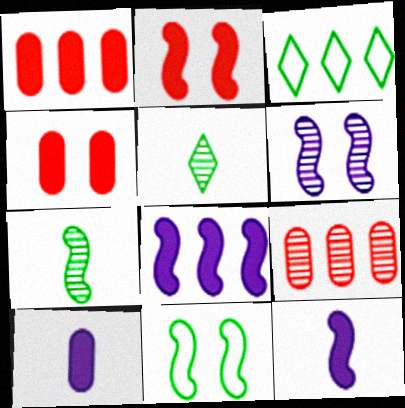[[2, 6, 11], 
[3, 8, 9], 
[5, 6, 9]]